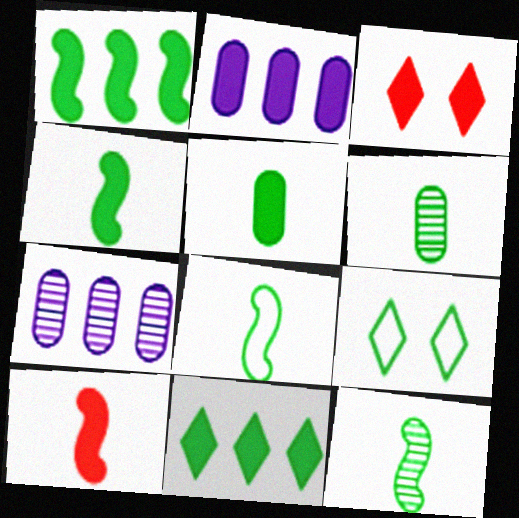[[1, 6, 9], 
[2, 3, 4], 
[3, 7, 8], 
[4, 8, 12], 
[7, 9, 10]]